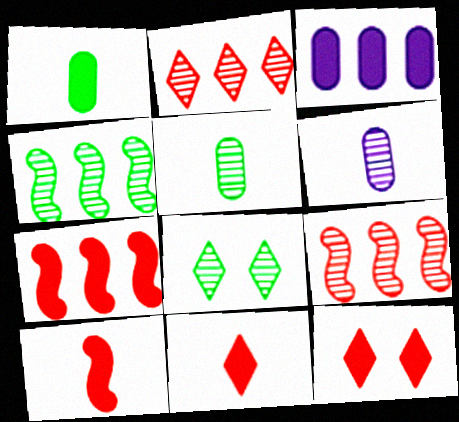[[4, 5, 8], 
[6, 8, 9]]